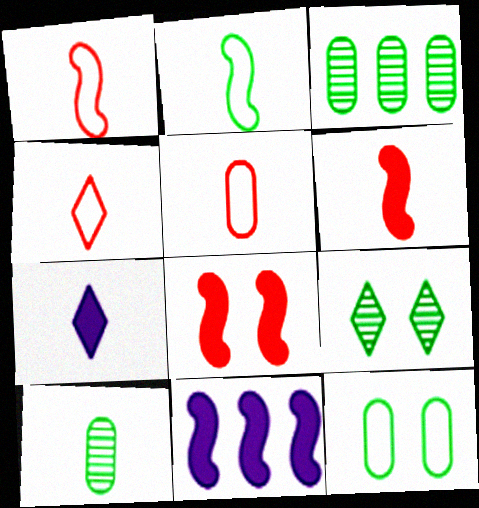[[1, 4, 5], 
[1, 7, 10], 
[5, 9, 11]]